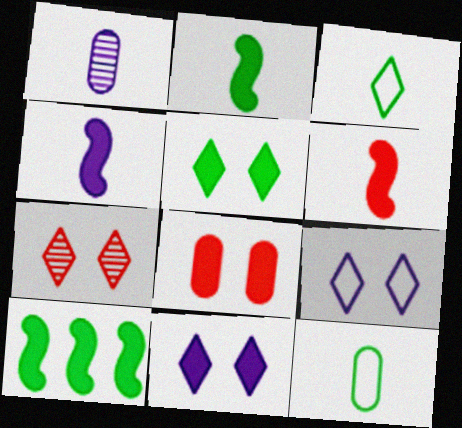[[1, 3, 6], 
[2, 4, 6], 
[5, 7, 9]]